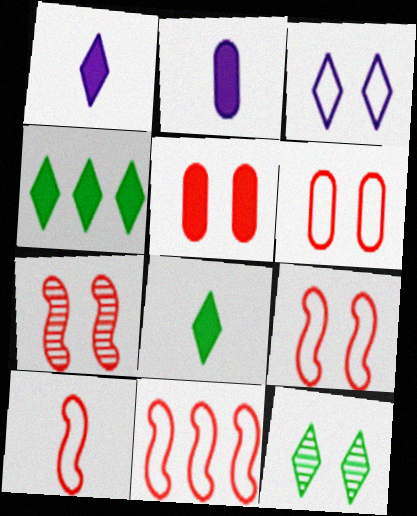[[2, 11, 12], 
[9, 10, 11]]